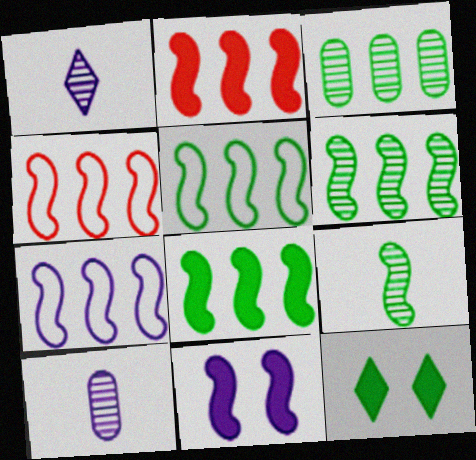[[2, 6, 7], 
[4, 5, 7], 
[4, 9, 11], 
[4, 10, 12], 
[5, 6, 8]]